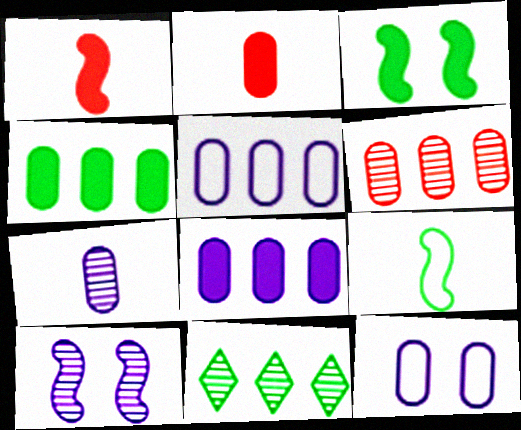[[1, 11, 12], 
[4, 5, 6], 
[7, 8, 12]]